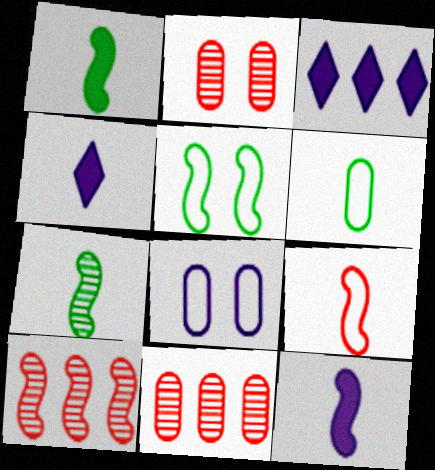[[4, 5, 11], 
[5, 10, 12], 
[7, 9, 12]]